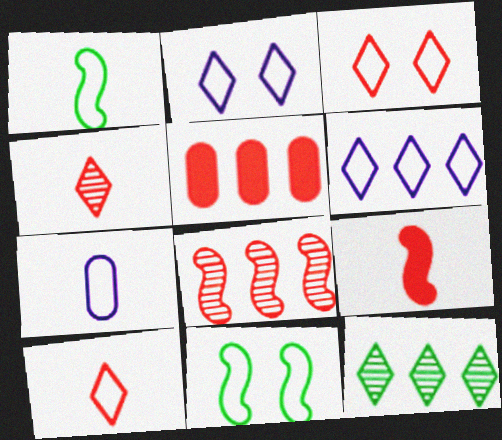[[1, 7, 10]]